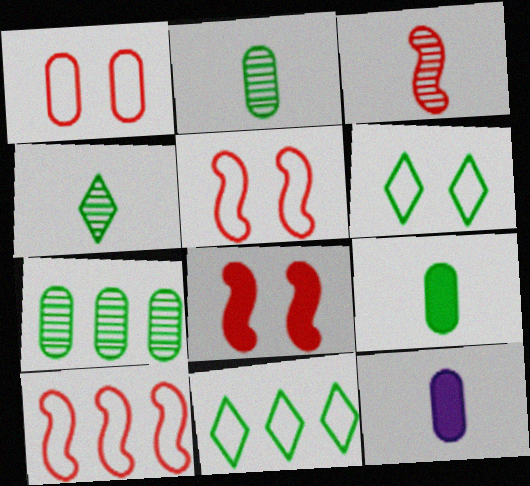[[1, 7, 12], 
[3, 8, 10]]